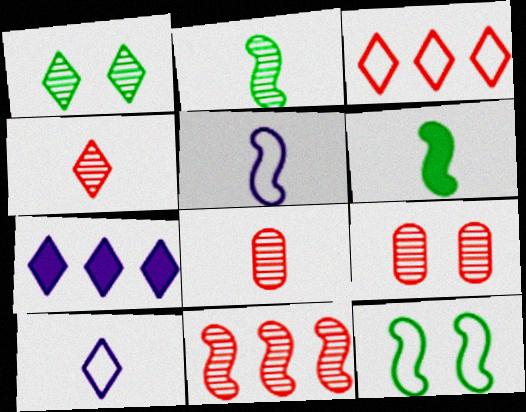[[4, 9, 11], 
[6, 8, 10], 
[7, 8, 12]]